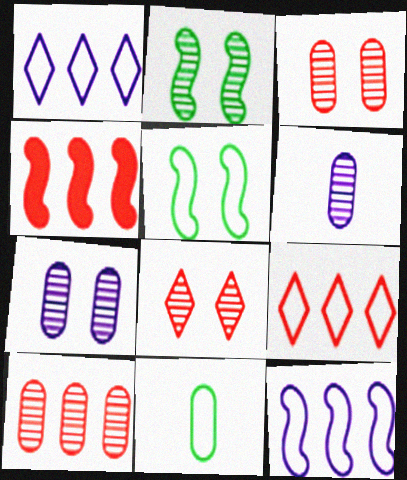[[2, 7, 8], 
[4, 9, 10]]